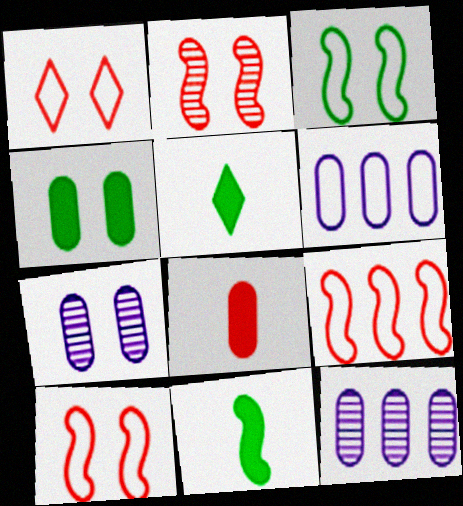[[1, 11, 12], 
[2, 5, 6], 
[5, 7, 9], 
[5, 10, 12]]